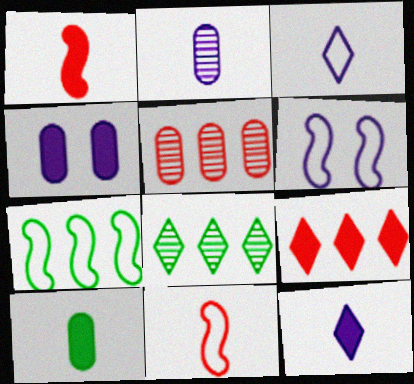[[1, 10, 12], 
[4, 8, 11], 
[6, 7, 11]]